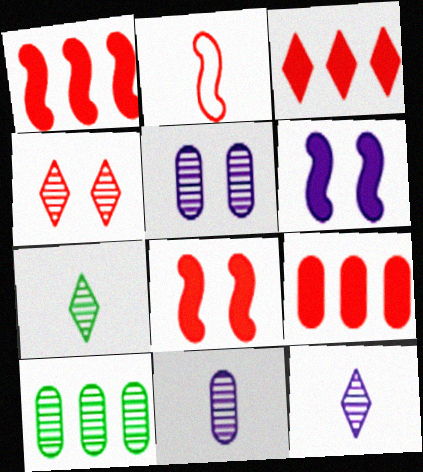[[1, 3, 9], 
[2, 4, 9]]